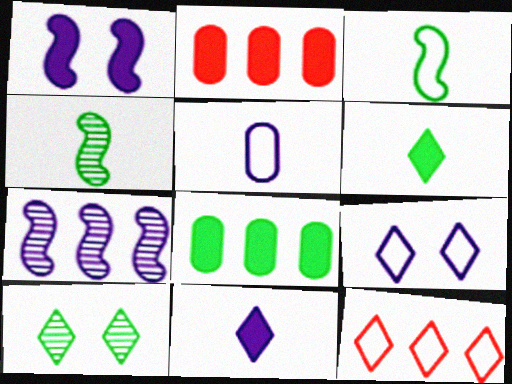[[1, 2, 6], 
[2, 4, 9], 
[3, 8, 10], 
[7, 8, 12], 
[10, 11, 12]]